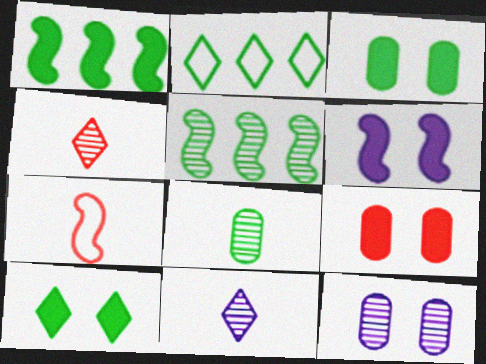[[4, 5, 12], 
[5, 6, 7], 
[6, 9, 10]]